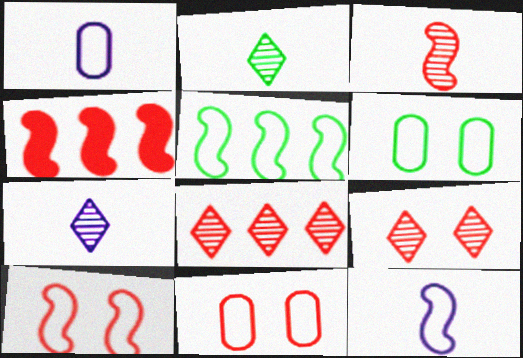[[3, 4, 10], 
[4, 6, 7], 
[5, 10, 12]]